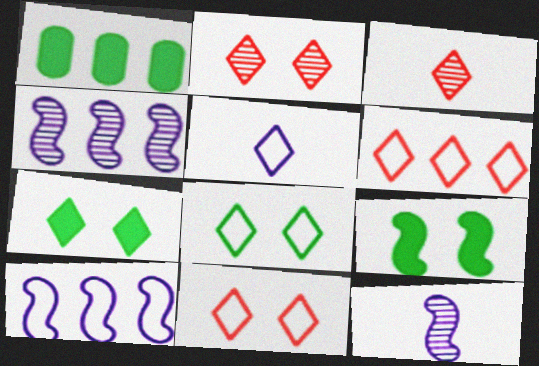[[1, 4, 6], 
[1, 11, 12], 
[5, 6, 8]]